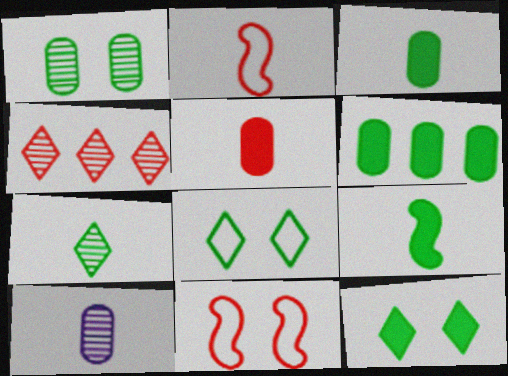[[4, 5, 11], 
[6, 9, 12]]